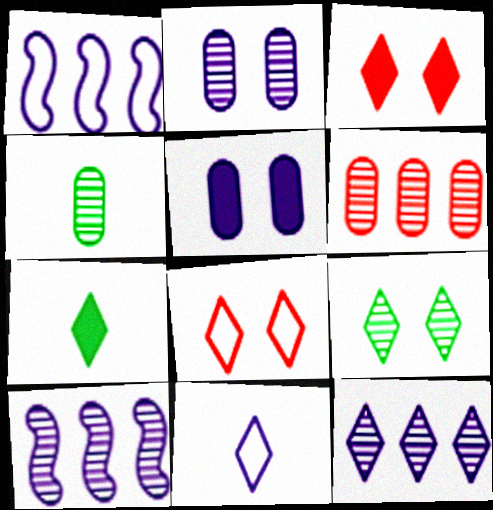[[1, 3, 4], 
[2, 4, 6], 
[5, 10, 11], 
[7, 8, 12]]